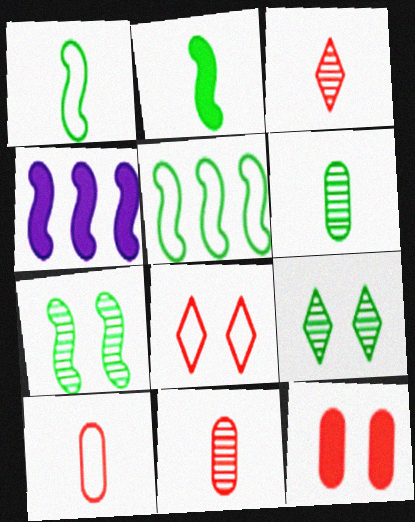[[2, 5, 7], 
[4, 6, 8], 
[4, 9, 10]]